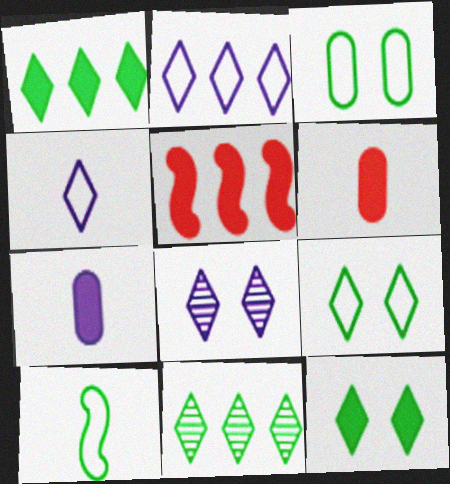[[5, 7, 12]]